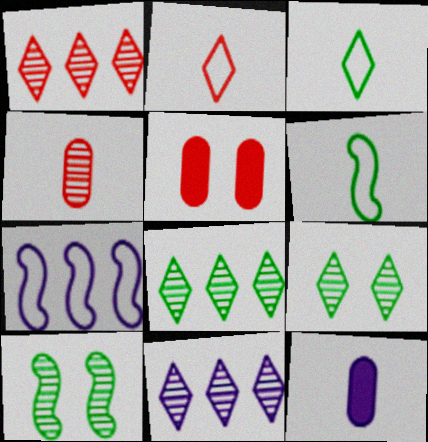[[1, 8, 11], 
[4, 10, 11], 
[5, 6, 11]]